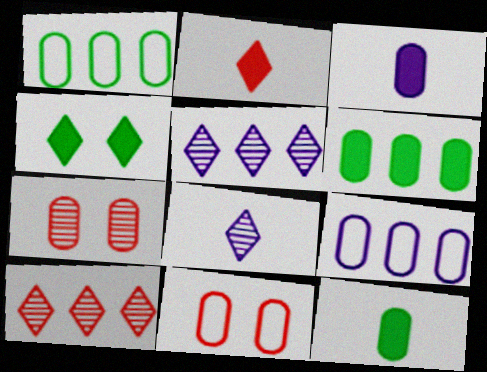[[1, 3, 7], 
[7, 9, 12]]